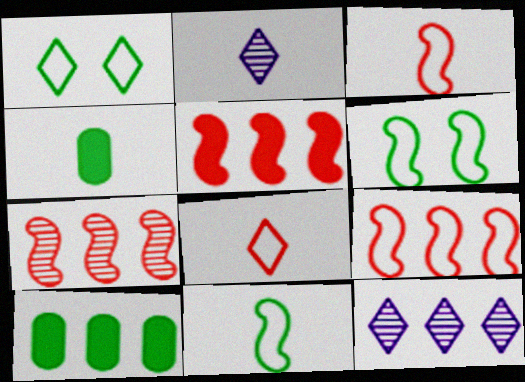[[2, 3, 4], 
[5, 7, 9], 
[9, 10, 12]]